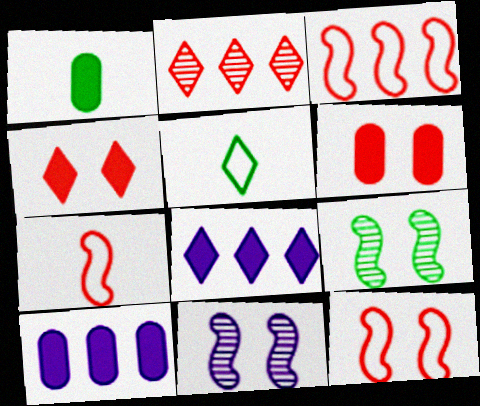[[1, 6, 10], 
[2, 6, 7], 
[3, 7, 12]]